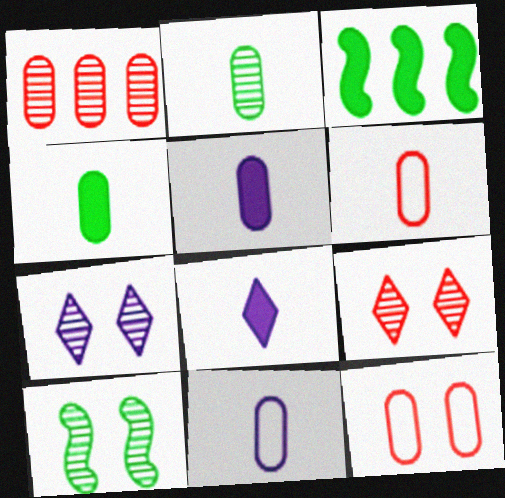[[2, 5, 6], 
[3, 6, 7], 
[3, 9, 11]]